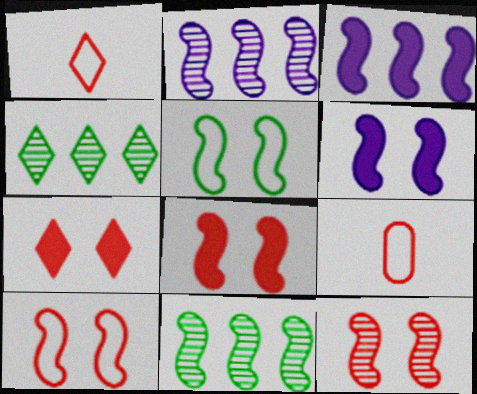[[4, 6, 9], 
[5, 6, 12], 
[8, 10, 12]]